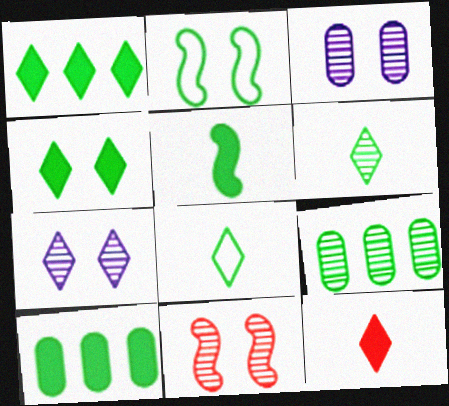[[2, 6, 10], 
[4, 5, 10]]